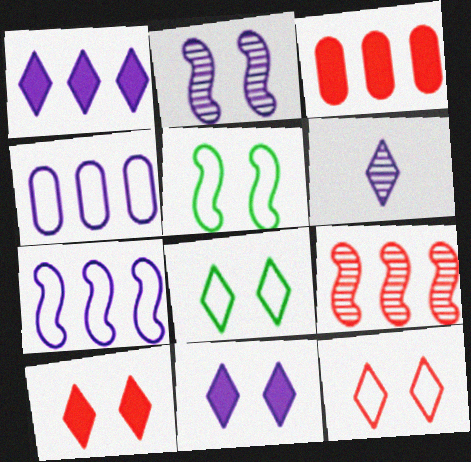[[3, 5, 6]]